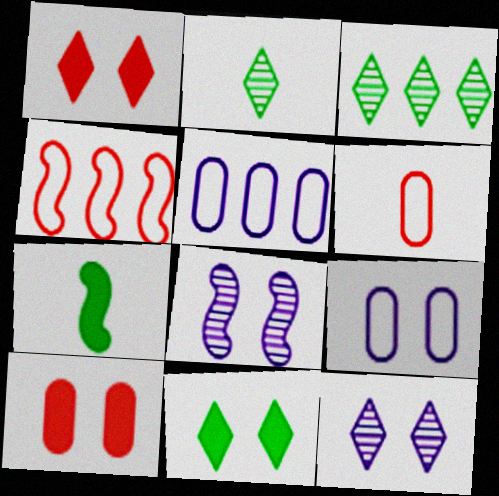[[4, 7, 8]]